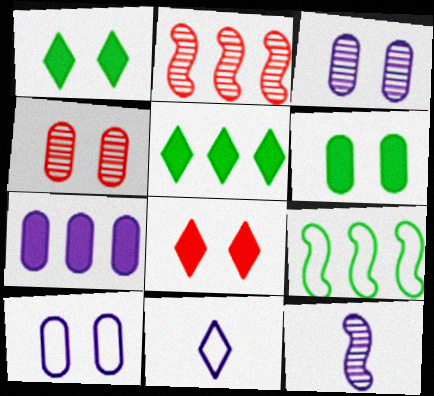[[2, 6, 11], 
[4, 6, 10]]